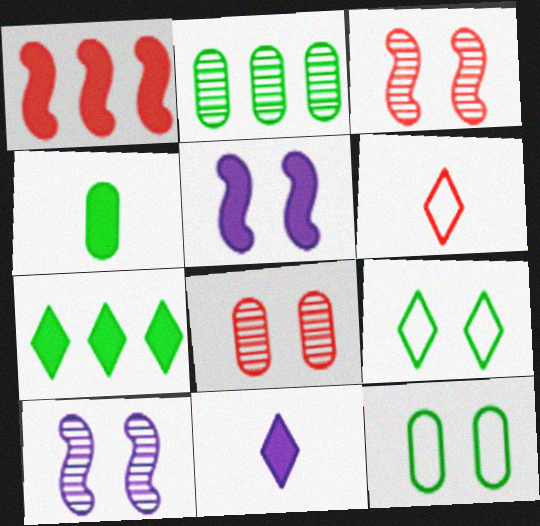[[1, 6, 8], 
[2, 4, 12], 
[2, 5, 6], 
[5, 8, 9]]